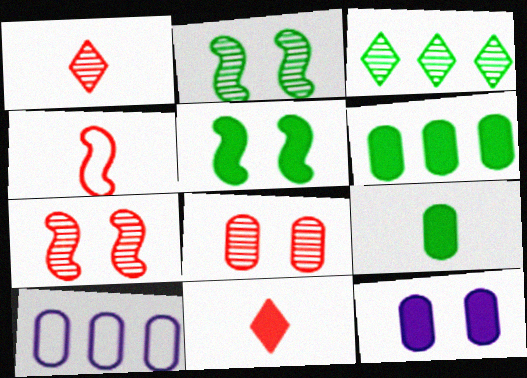[[1, 5, 10], 
[2, 10, 11], 
[3, 4, 12], 
[8, 9, 10]]